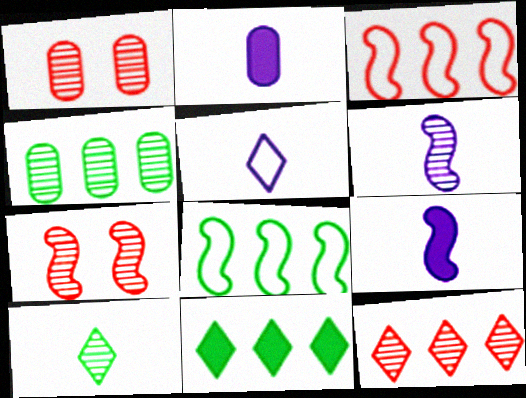[[2, 5, 6], 
[4, 8, 11], 
[7, 8, 9]]